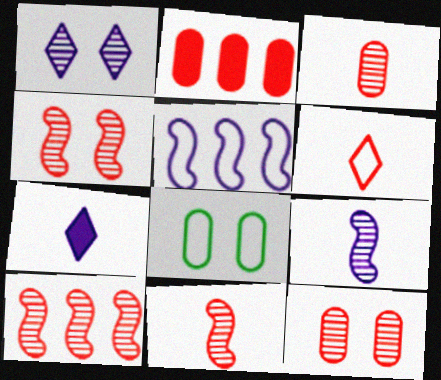[[2, 4, 6], 
[4, 10, 11], 
[5, 6, 8], 
[7, 8, 10]]